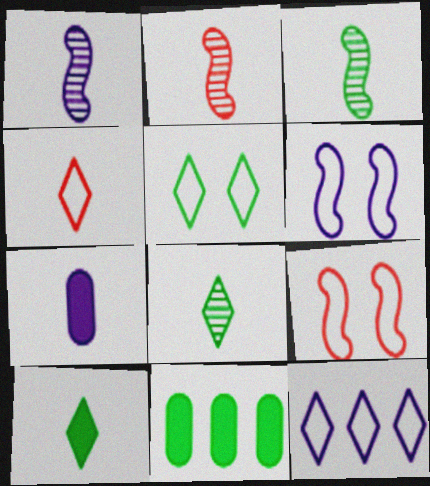[[1, 2, 3], 
[3, 4, 7], 
[3, 5, 11], 
[4, 5, 12]]